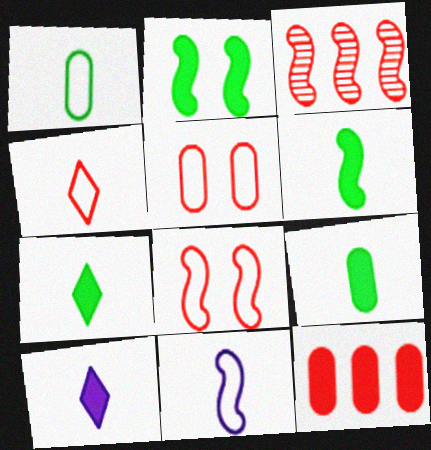[[1, 4, 11], 
[2, 3, 11], 
[2, 10, 12], 
[6, 7, 9]]